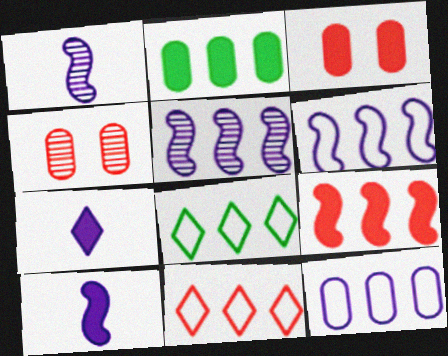[[1, 3, 8], 
[2, 5, 11], 
[4, 8, 10]]